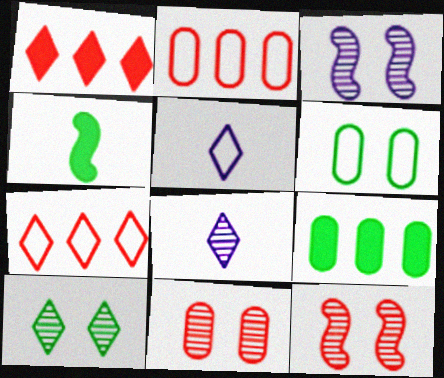[[1, 5, 10], 
[3, 10, 11], 
[5, 9, 12]]